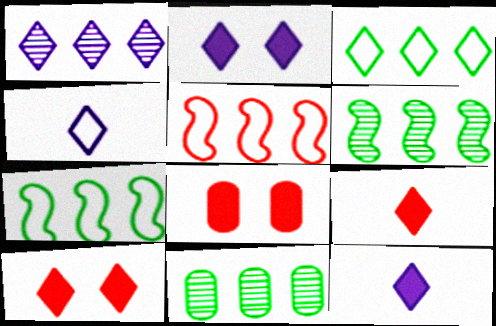[[1, 2, 4], 
[4, 6, 8]]